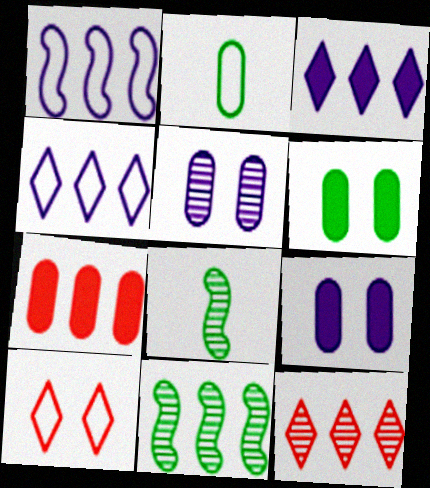[[1, 2, 10], 
[2, 5, 7], 
[4, 7, 11], 
[5, 8, 12]]